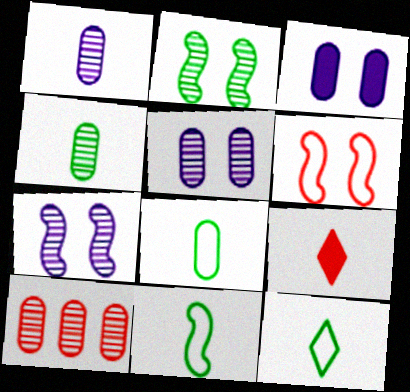[[1, 9, 11], 
[3, 8, 10], 
[4, 5, 10], 
[6, 9, 10], 
[8, 11, 12]]